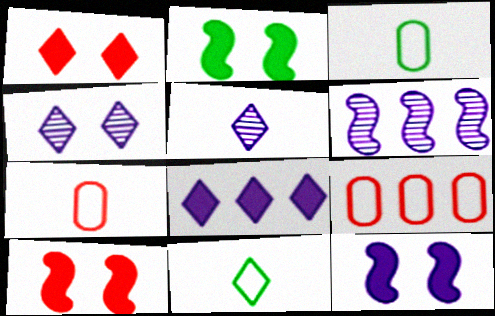[[1, 3, 6], 
[2, 5, 9], 
[2, 10, 12]]